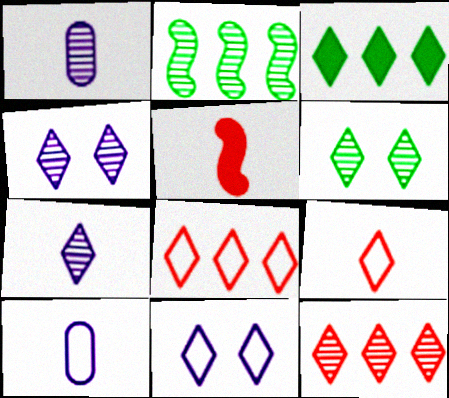[[3, 4, 9], 
[6, 7, 12]]